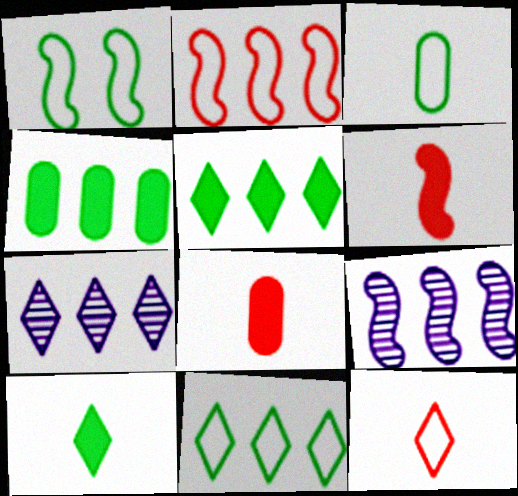[[1, 3, 11], 
[1, 6, 9], 
[1, 7, 8], 
[2, 4, 7]]